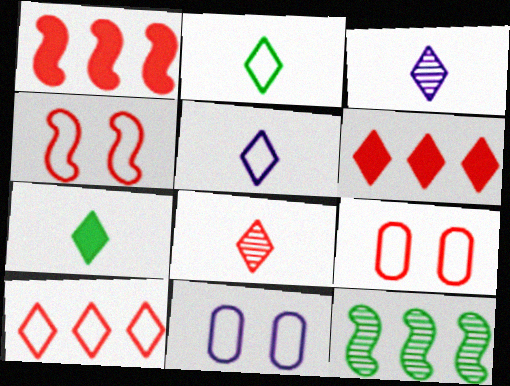[[1, 8, 9], 
[5, 7, 8]]